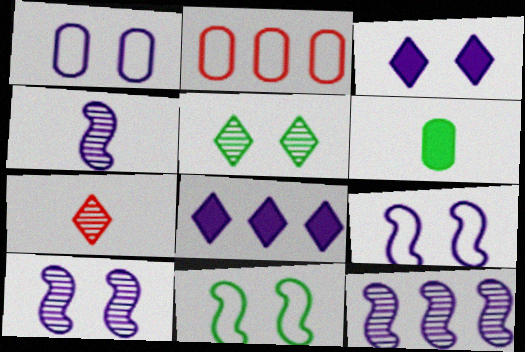[[1, 3, 10], 
[1, 4, 8], 
[4, 10, 12]]